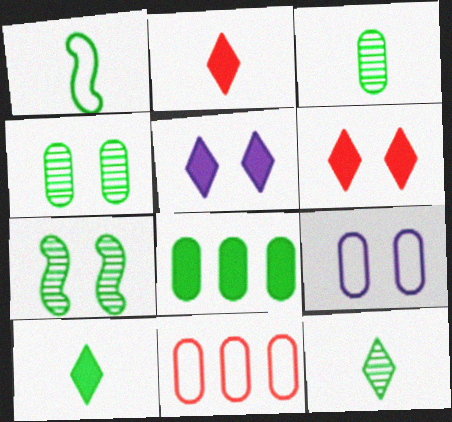[[1, 3, 10], 
[6, 7, 9]]